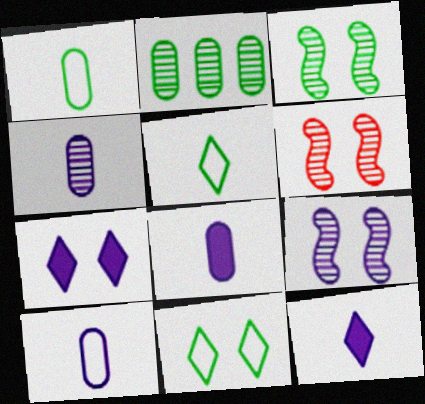[[3, 6, 9], 
[4, 8, 10]]